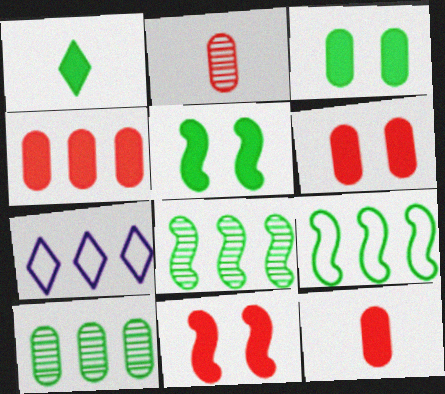[[2, 5, 7], 
[4, 6, 12], 
[4, 7, 8]]